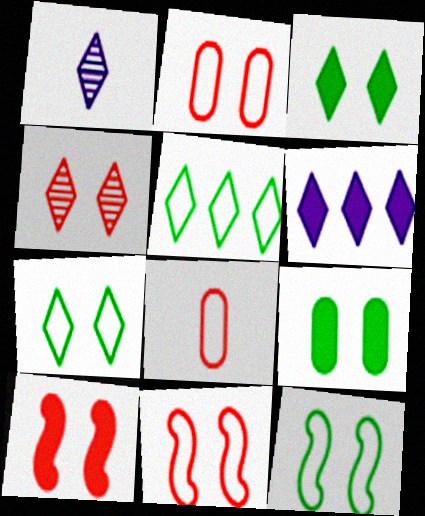[[2, 4, 10]]